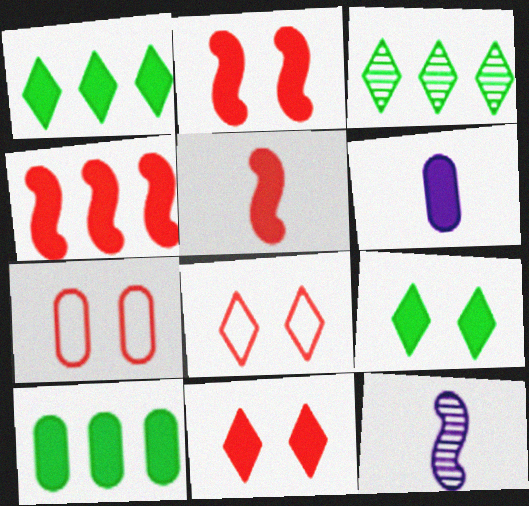[[1, 2, 6], 
[1, 7, 12], 
[2, 4, 5], 
[4, 6, 9], 
[8, 10, 12]]